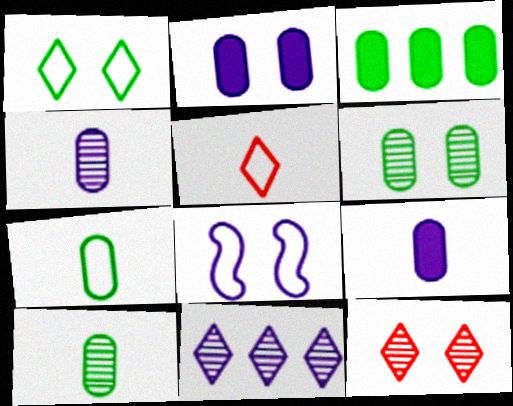[[3, 6, 7], 
[8, 9, 11]]